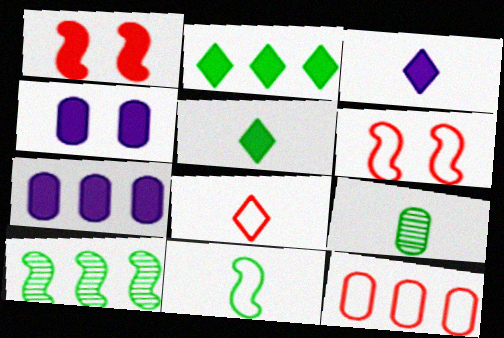[[1, 5, 7], 
[4, 8, 10], 
[4, 9, 12], 
[5, 9, 11], 
[6, 8, 12]]